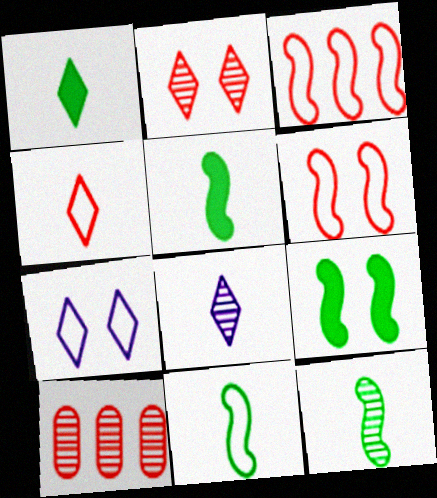[[1, 4, 8], 
[5, 7, 10], 
[5, 11, 12]]